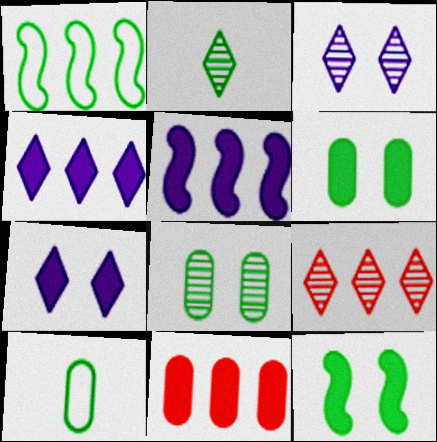[[1, 2, 6], 
[2, 3, 9]]